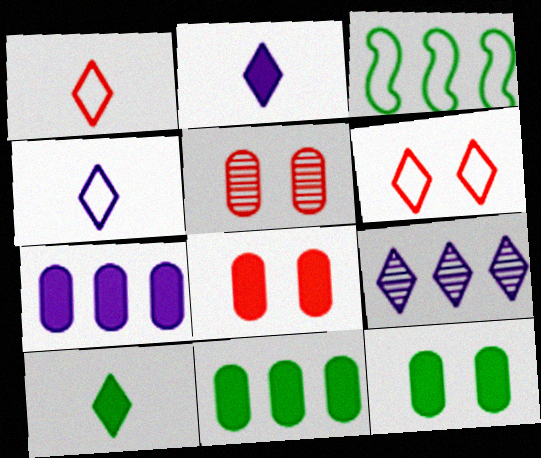[[2, 3, 5], 
[6, 9, 10]]